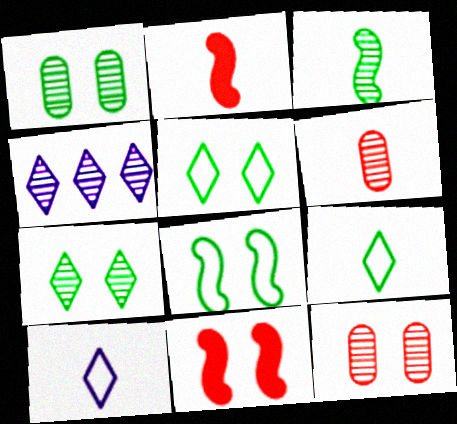[[3, 4, 12]]